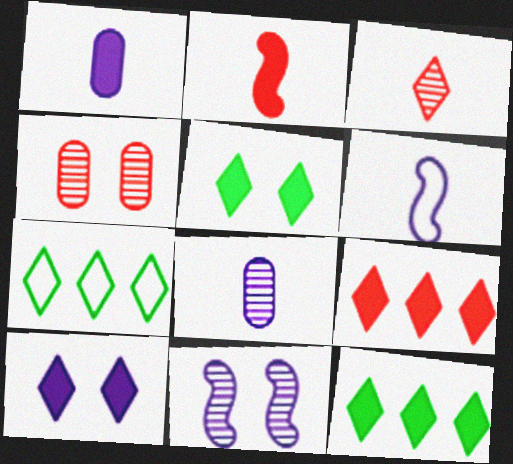[[3, 7, 10], 
[4, 6, 12]]